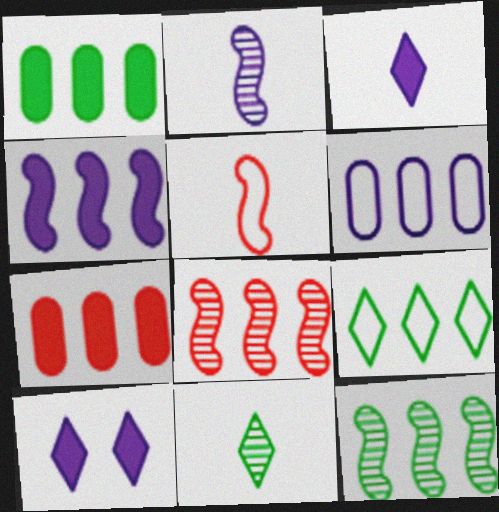[[1, 9, 12], 
[2, 6, 10]]